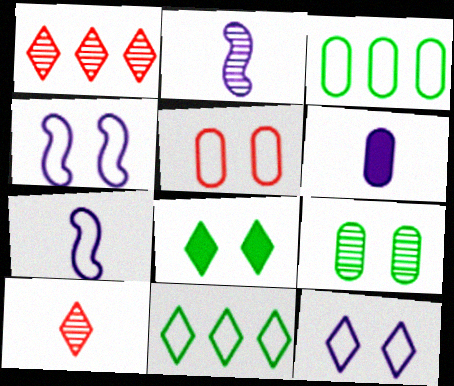[[1, 2, 9], 
[5, 7, 11]]